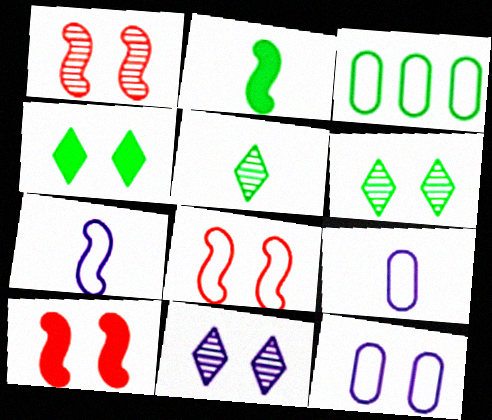[[1, 4, 12], 
[1, 8, 10], 
[2, 3, 6], 
[6, 10, 12]]